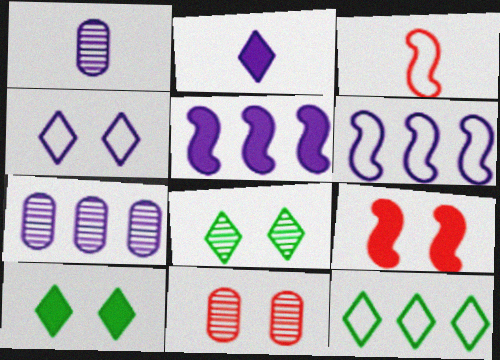[[1, 4, 5], 
[1, 9, 12], 
[3, 7, 10]]